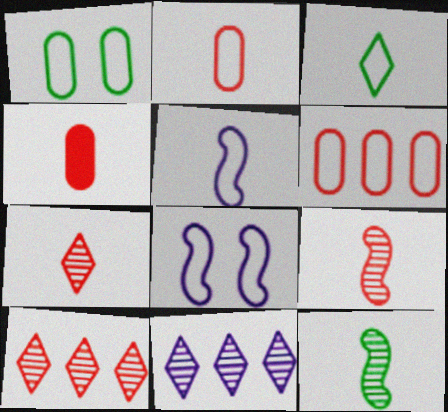[[2, 3, 5], 
[3, 6, 8]]